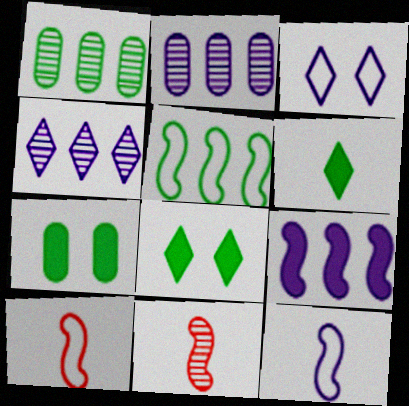[[2, 8, 10], 
[4, 7, 10]]